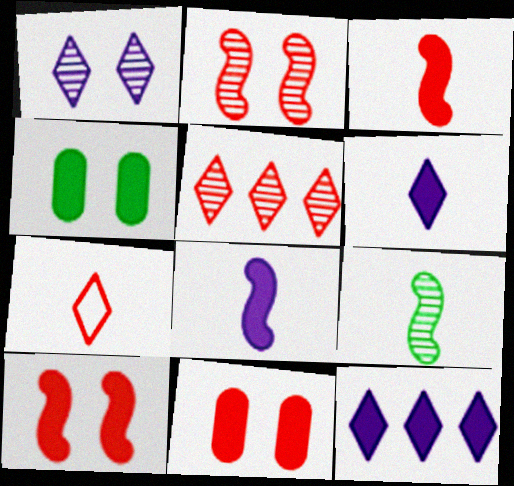[[3, 4, 12]]